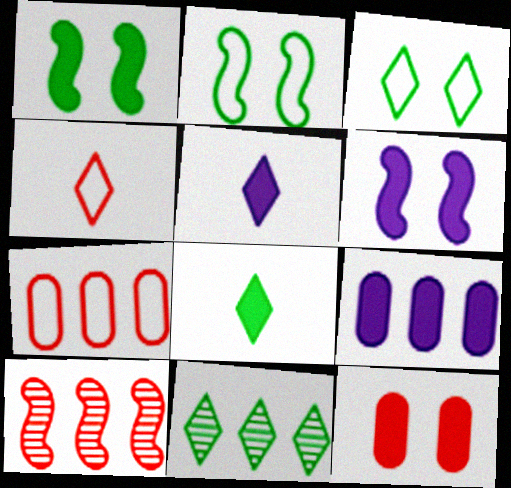[[3, 8, 11], 
[4, 10, 12], 
[5, 6, 9]]